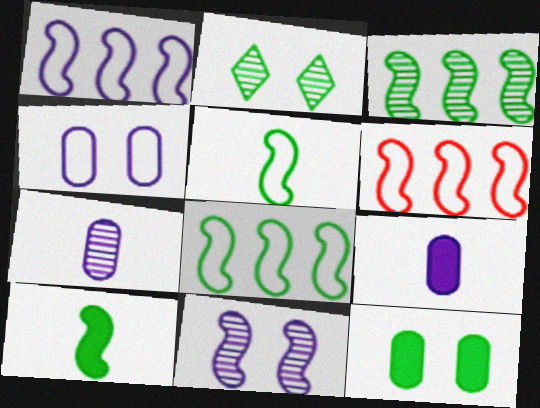[[1, 6, 8], 
[2, 6, 9], 
[6, 10, 11]]